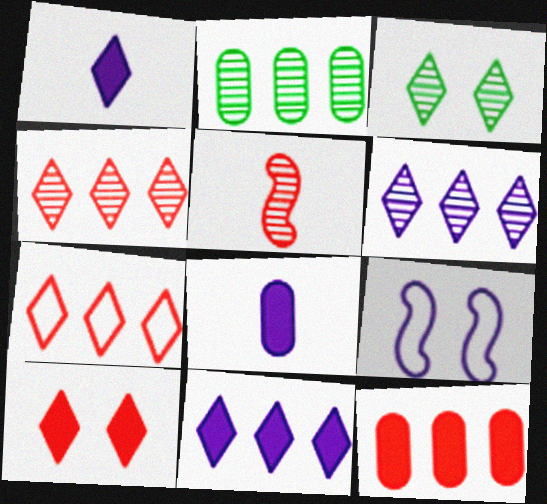[[1, 3, 7], 
[6, 8, 9]]